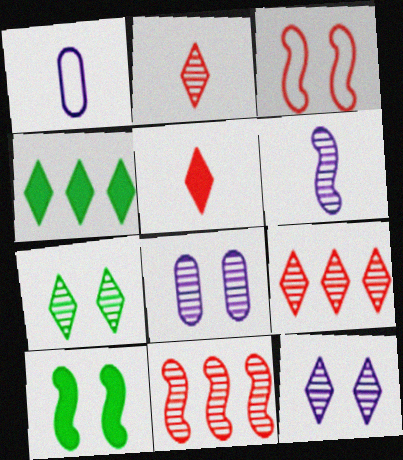[[1, 9, 10]]